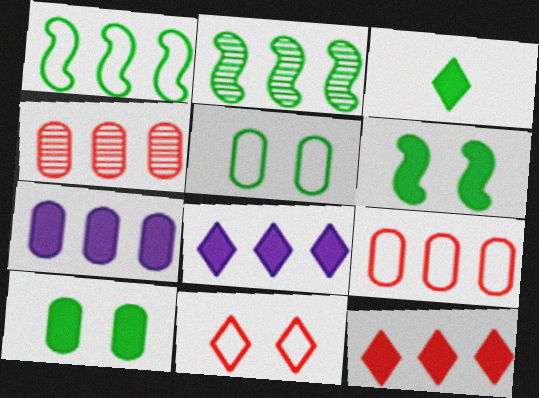[[1, 4, 8], 
[2, 3, 5], 
[2, 8, 9]]